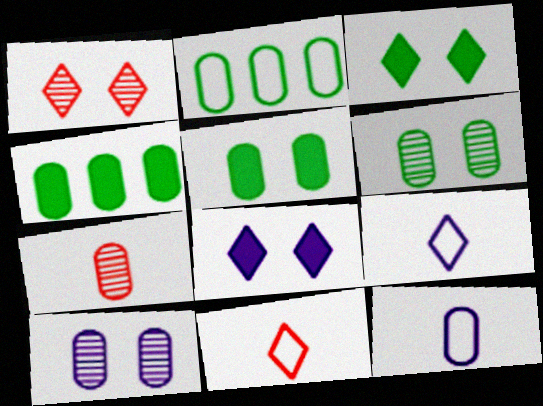[]